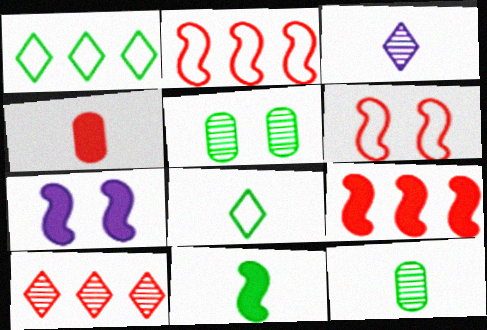[[1, 5, 11], 
[4, 6, 10], 
[7, 9, 11], 
[8, 11, 12]]